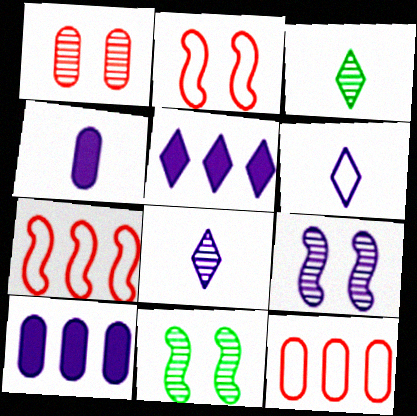[[2, 3, 10], 
[6, 9, 10]]